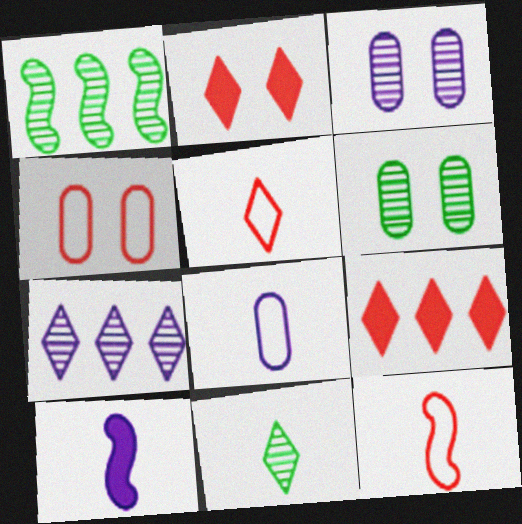[[1, 2, 8], 
[1, 6, 11]]